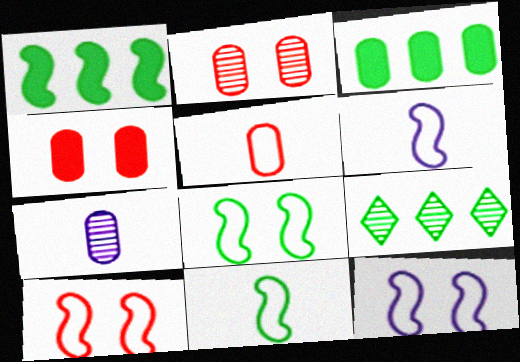[[4, 6, 9], 
[8, 10, 12]]